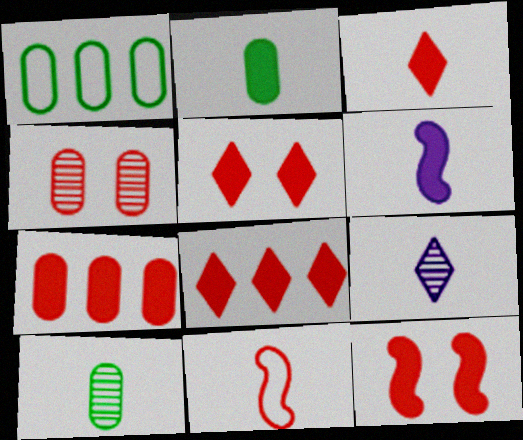[[1, 9, 12], 
[2, 3, 6], 
[2, 9, 11], 
[3, 5, 8], 
[3, 7, 12], 
[4, 8, 11]]